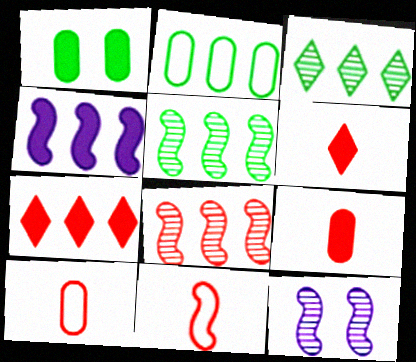[[1, 4, 6], 
[2, 6, 12]]